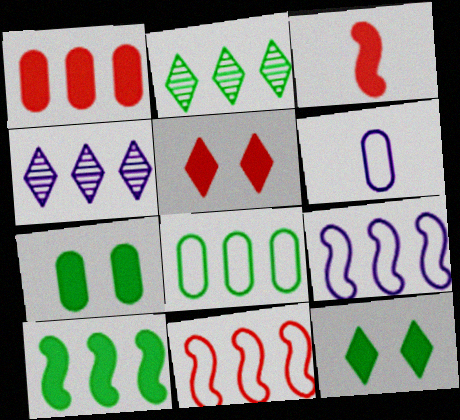[[1, 2, 9], 
[1, 3, 5], 
[2, 8, 10]]